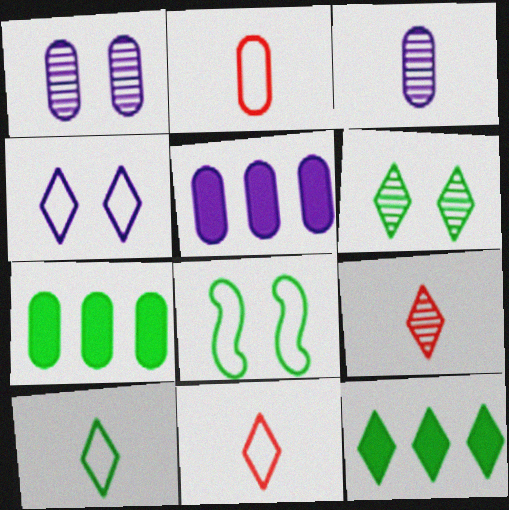[[1, 2, 7], 
[4, 9, 12], 
[5, 8, 9], 
[6, 10, 12]]